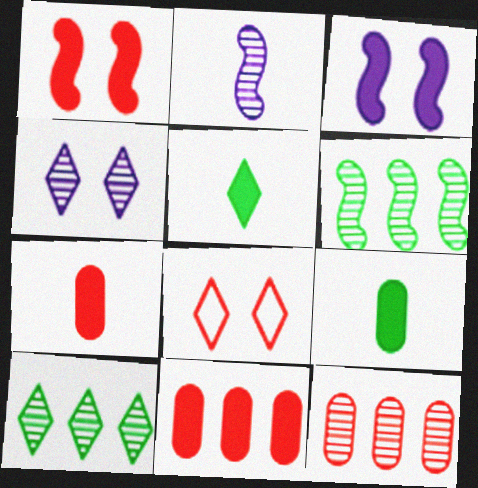[[3, 5, 11]]